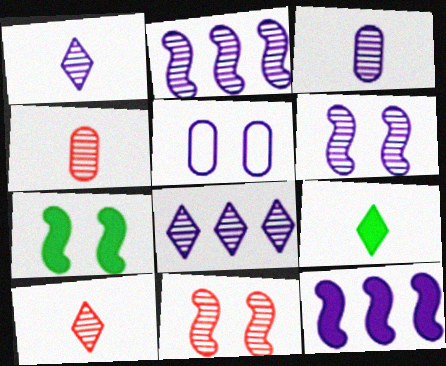[[1, 5, 12], 
[3, 6, 8]]